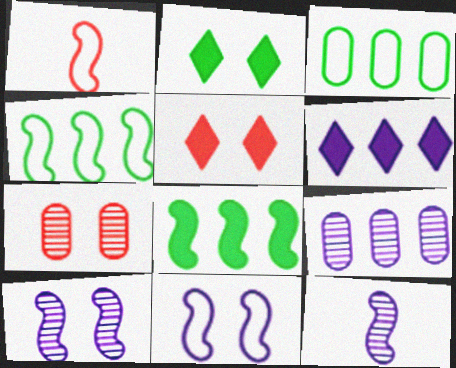[[1, 2, 9], 
[1, 4, 11], 
[1, 8, 10], 
[2, 7, 11], 
[3, 5, 12]]